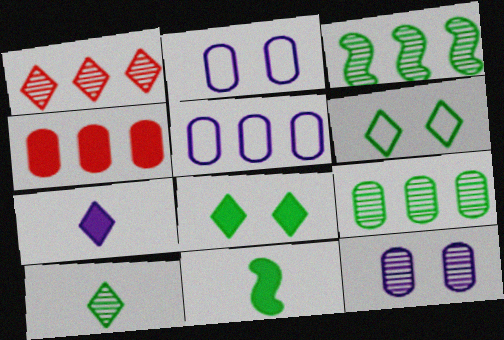[[1, 2, 11], 
[1, 6, 7], 
[4, 5, 9], 
[6, 9, 11]]